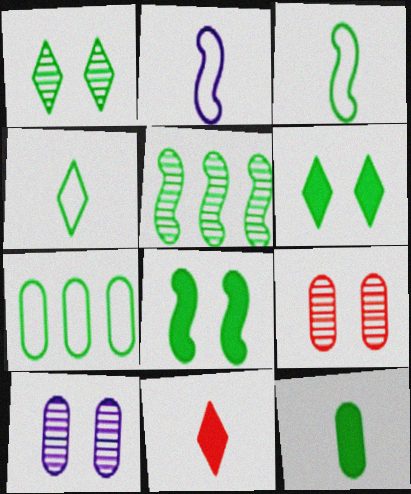[[3, 5, 8]]